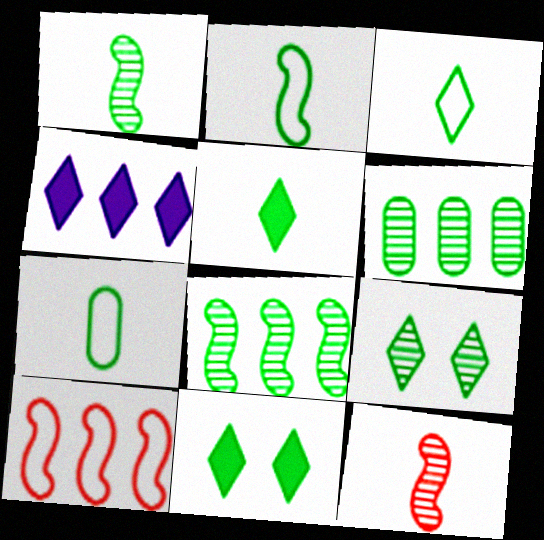[[1, 5, 7], 
[1, 6, 9], 
[2, 3, 7], 
[2, 6, 11], 
[4, 6, 10], 
[7, 8, 11]]